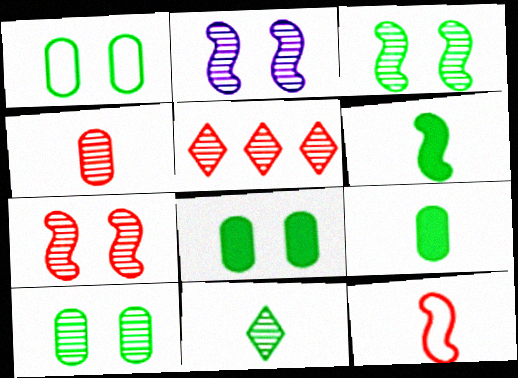[[1, 8, 10], 
[2, 3, 7], 
[4, 5, 7]]